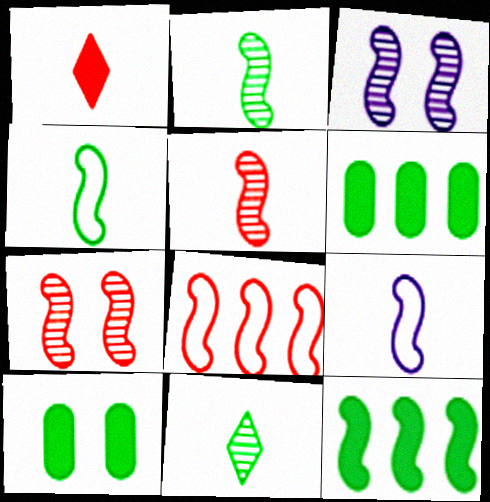[[7, 9, 12]]